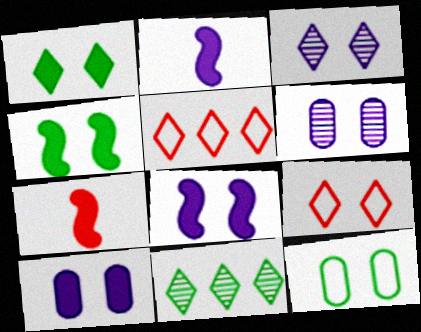[[1, 3, 9], 
[4, 6, 9]]